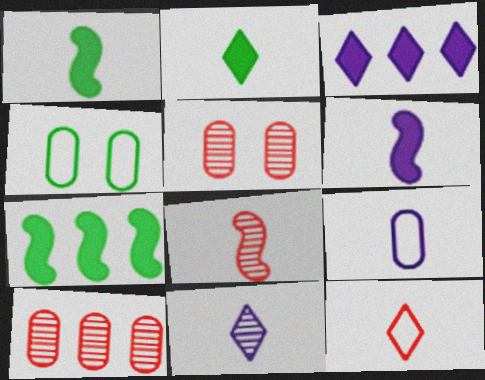[[2, 8, 9], 
[2, 11, 12], 
[3, 4, 8], 
[6, 9, 11]]